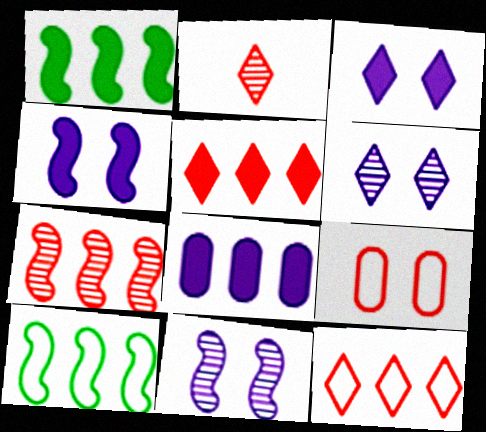[[1, 5, 8]]